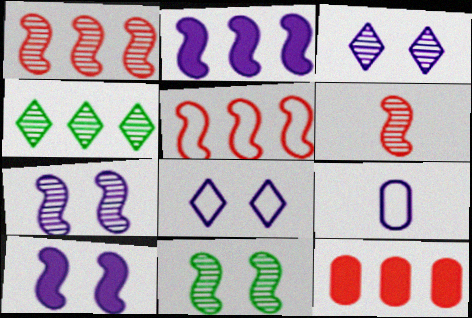[[2, 3, 9]]